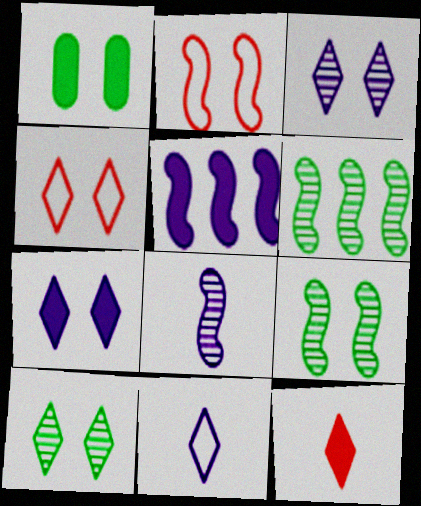[[1, 2, 3], 
[1, 5, 12], 
[4, 7, 10]]